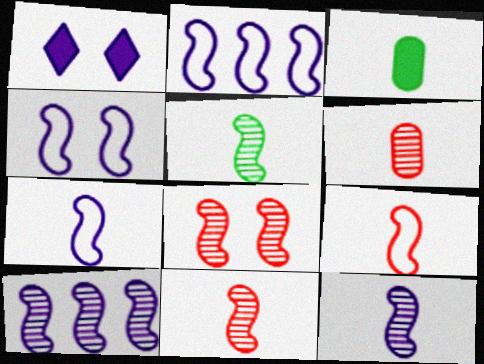[[2, 4, 7], 
[5, 8, 10], 
[5, 11, 12]]